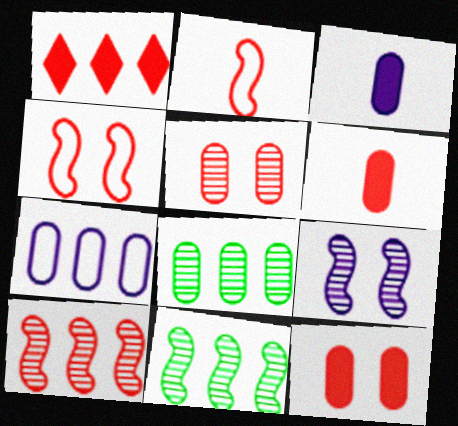[[1, 2, 5], 
[1, 7, 11]]